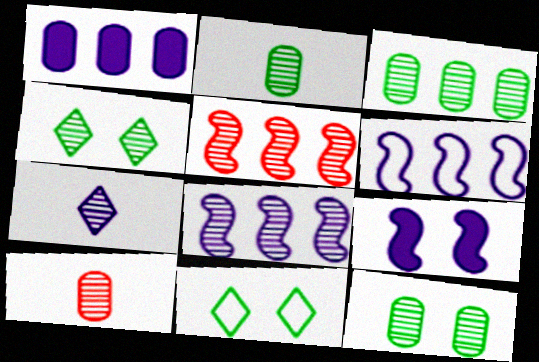[[2, 3, 12], 
[4, 8, 10], 
[5, 7, 12]]